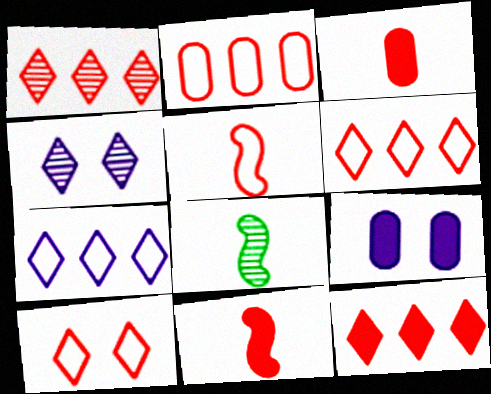[[1, 6, 12], 
[2, 5, 10], 
[6, 8, 9]]